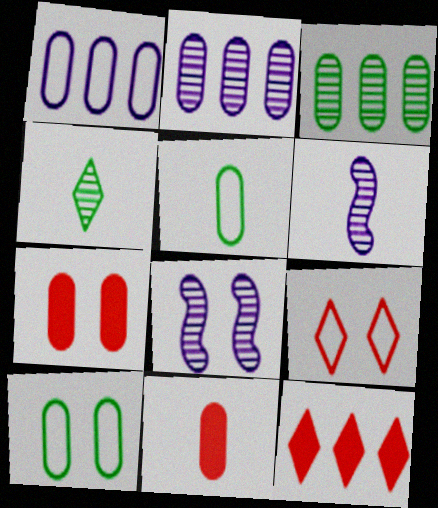[[2, 5, 7], 
[2, 10, 11], 
[5, 8, 12], 
[6, 10, 12]]